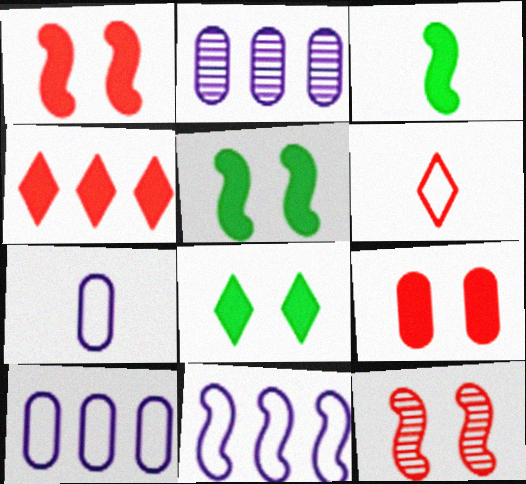[[2, 5, 6], 
[3, 11, 12]]